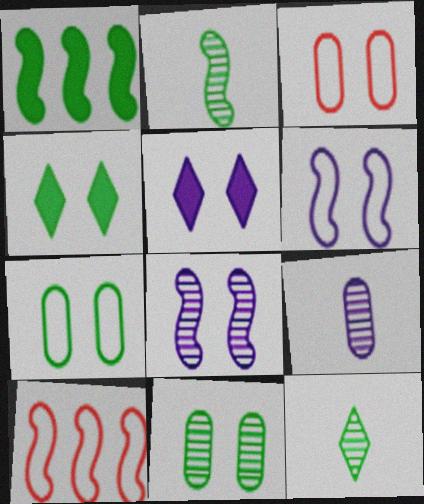[[1, 7, 12], 
[3, 4, 8], 
[4, 9, 10]]